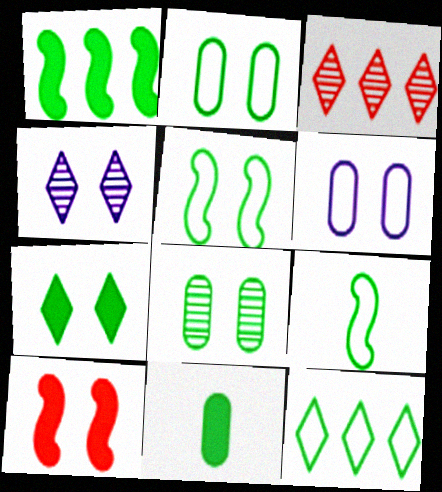[[1, 7, 11], 
[2, 4, 10], 
[2, 9, 12], 
[5, 7, 8]]